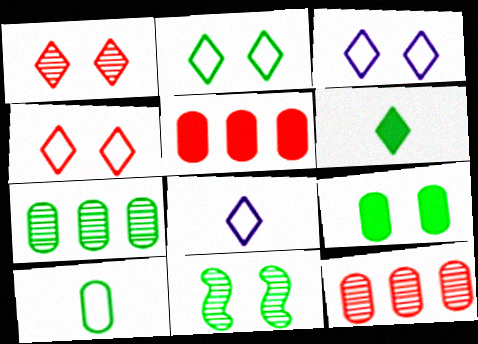[[2, 3, 4], 
[2, 9, 11], 
[5, 8, 11], 
[7, 9, 10]]